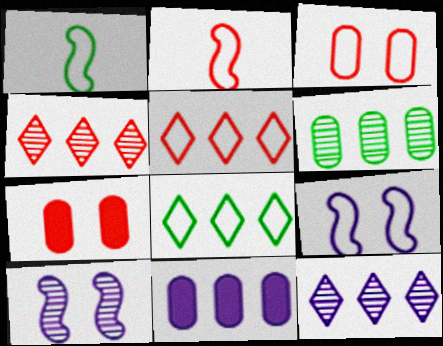[[1, 7, 12], 
[2, 3, 5], 
[2, 4, 7]]